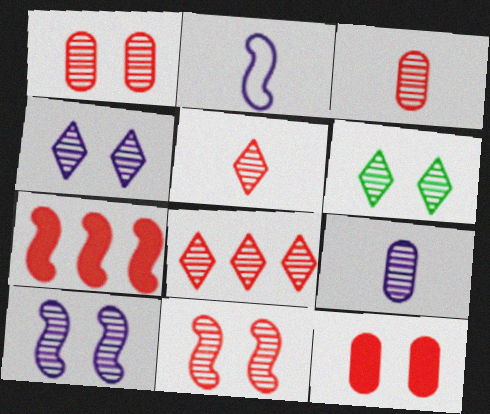[[1, 6, 10], 
[3, 8, 11]]